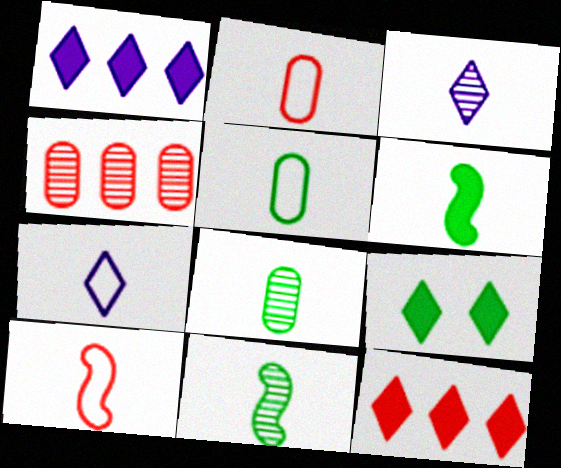[[2, 3, 6], 
[5, 7, 10]]